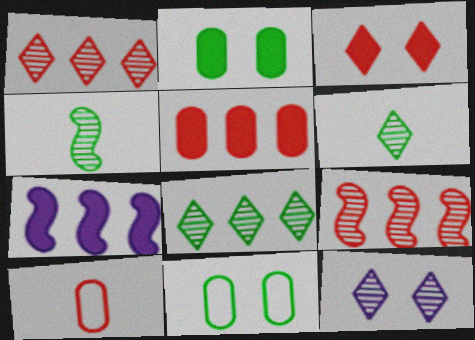[[1, 6, 12], 
[3, 9, 10]]